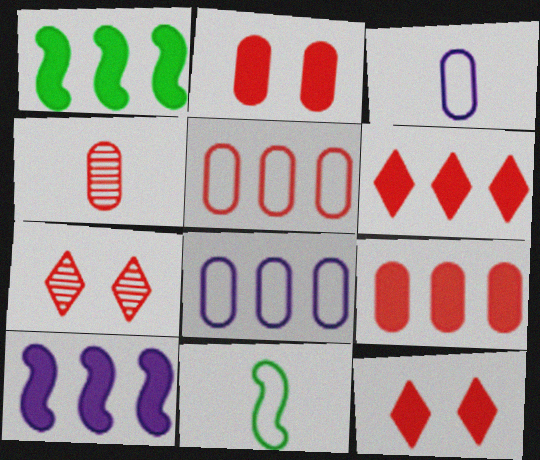[[1, 3, 7], 
[2, 4, 5]]